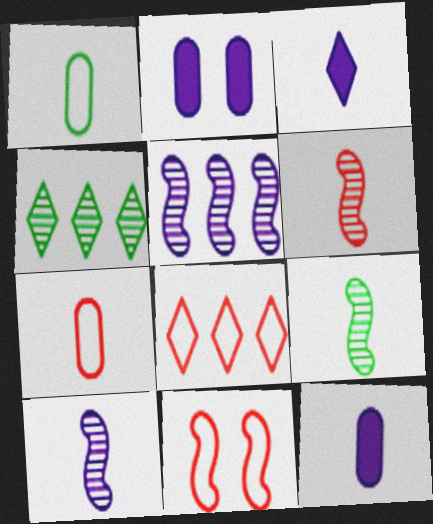[[1, 3, 6], 
[2, 8, 9], 
[3, 7, 9], 
[4, 11, 12], 
[6, 9, 10], 
[7, 8, 11]]